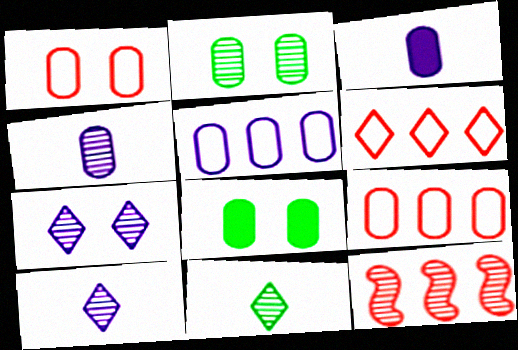[[2, 3, 9], 
[2, 10, 12], 
[4, 8, 9]]